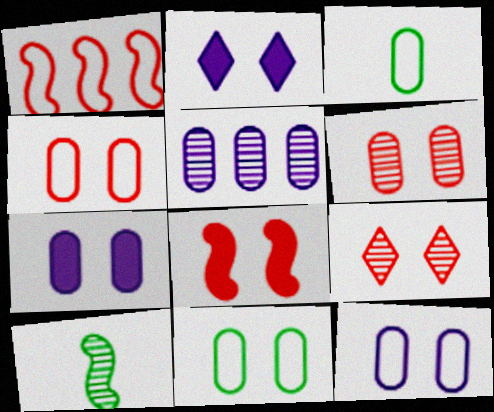[[4, 8, 9], 
[4, 11, 12], 
[5, 9, 10], 
[6, 7, 11]]